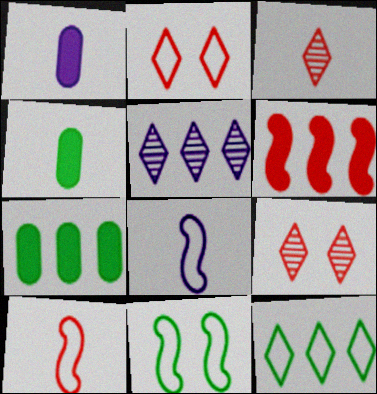[[3, 4, 8], 
[7, 8, 9]]